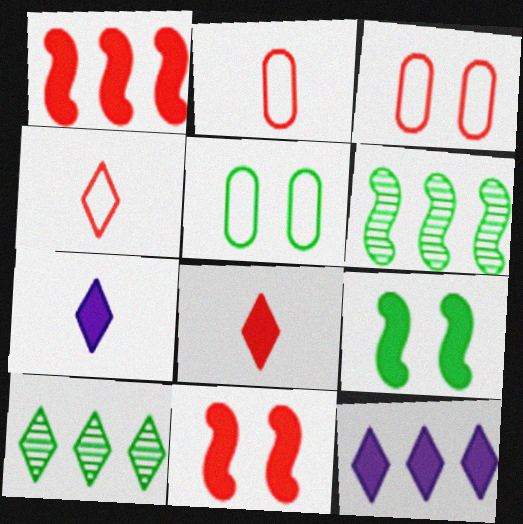[[3, 6, 7]]